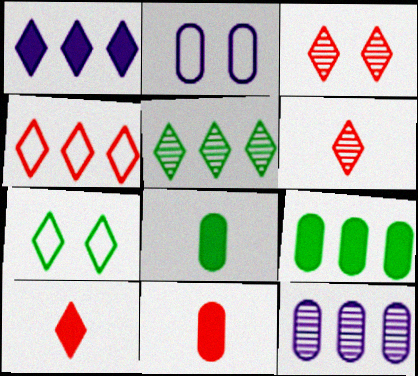[[1, 4, 5], 
[1, 6, 7], 
[3, 4, 10]]